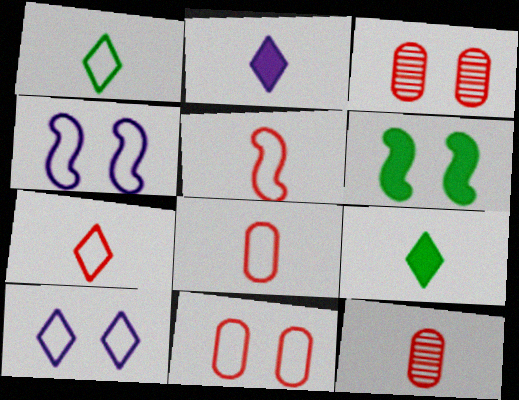[[3, 6, 10], 
[5, 7, 8]]